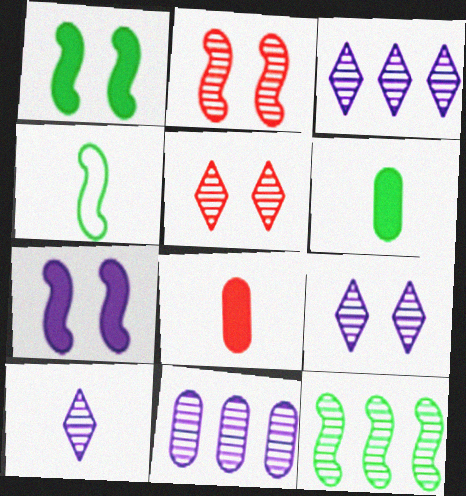[[1, 4, 12], 
[3, 9, 10], 
[4, 8, 10]]